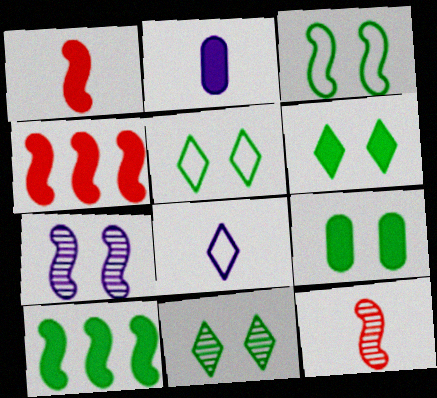[[2, 4, 6], 
[3, 9, 11], 
[5, 6, 11]]